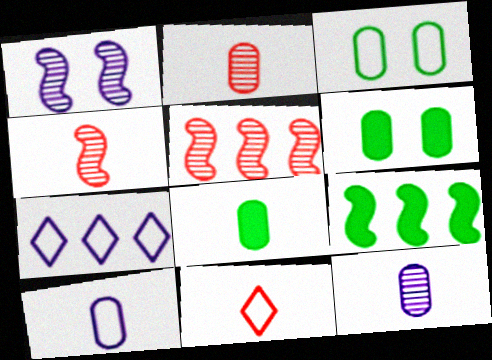[[2, 8, 10], 
[4, 6, 7]]